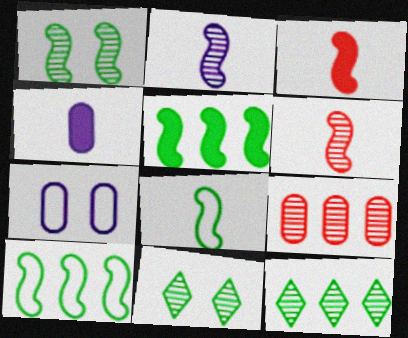[[1, 5, 8], 
[2, 3, 8], 
[2, 9, 11], 
[3, 7, 12]]